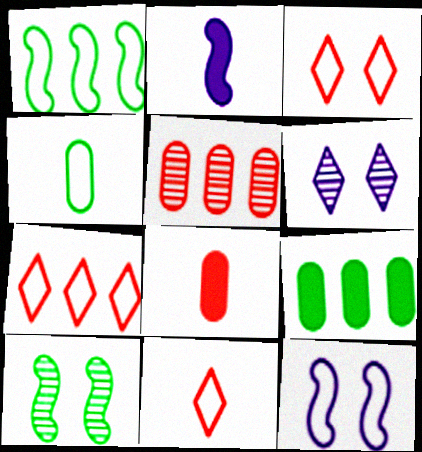[[1, 6, 8], 
[3, 7, 11], 
[4, 7, 12]]